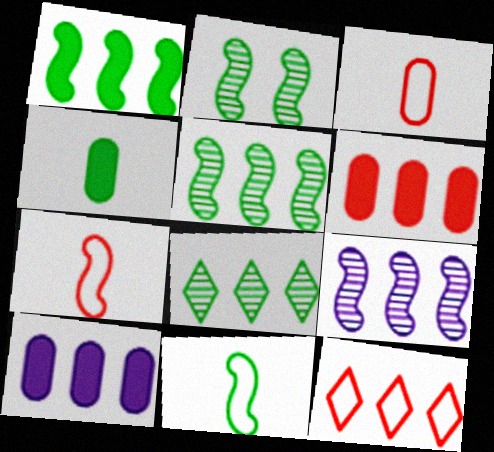[[1, 2, 11], 
[5, 10, 12]]